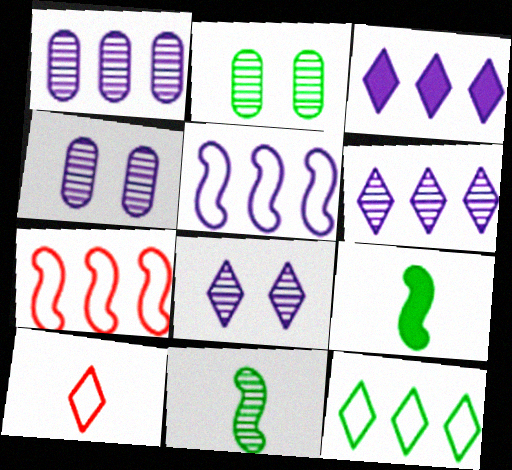[[1, 3, 5], 
[2, 9, 12]]